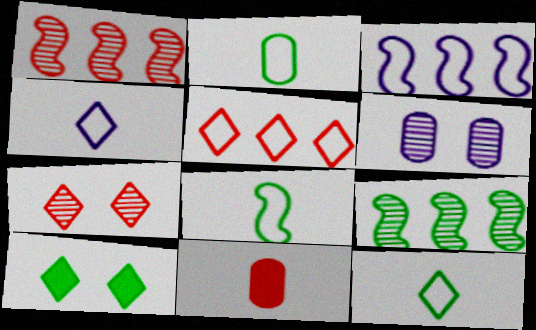[[2, 8, 12], 
[2, 9, 10]]